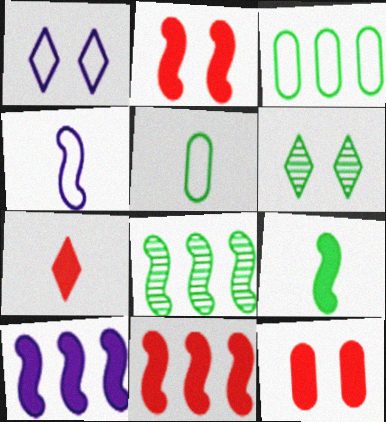[[2, 4, 8], 
[2, 9, 10], 
[3, 6, 9], 
[7, 11, 12]]